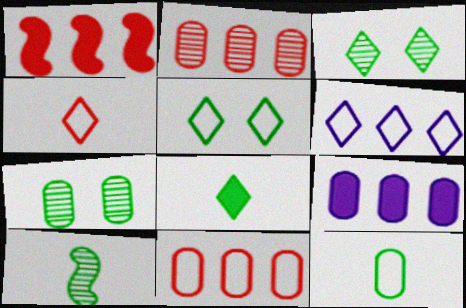[[4, 5, 6], 
[8, 10, 12]]